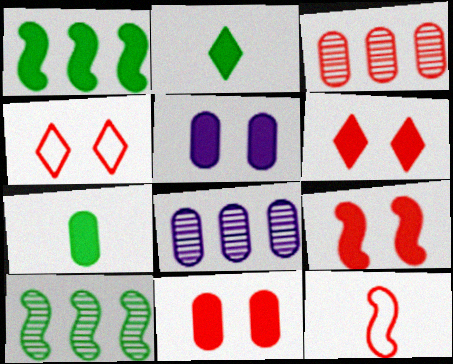[[3, 6, 12], 
[6, 9, 11]]